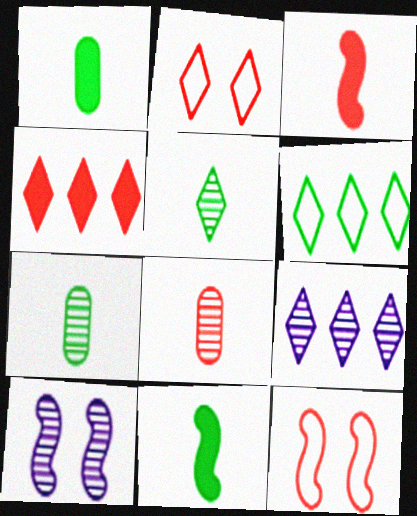[[1, 9, 12], 
[4, 6, 9], 
[4, 8, 12]]